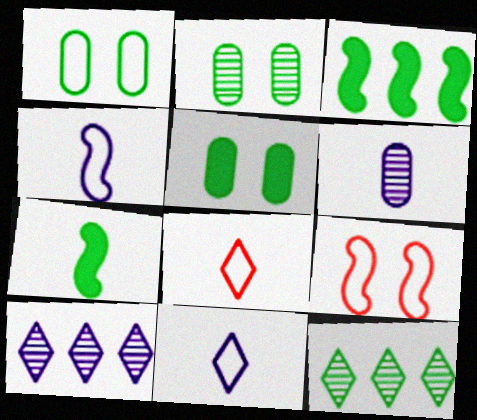[[1, 2, 5], 
[1, 7, 12], 
[6, 7, 8]]